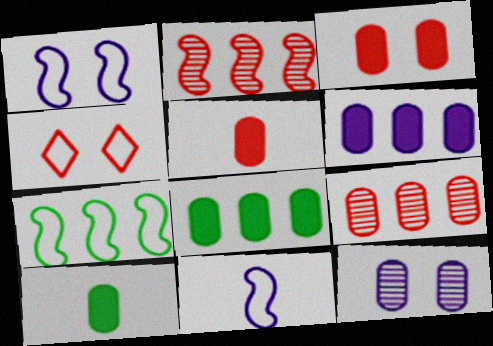[[2, 4, 5], 
[3, 6, 10]]